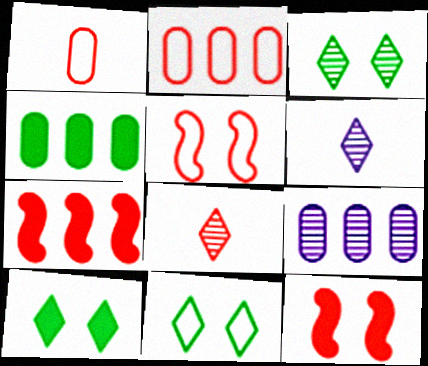[[2, 4, 9], 
[2, 8, 12], 
[3, 10, 11], 
[4, 5, 6]]